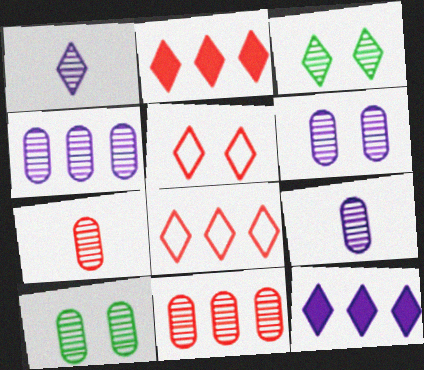[[4, 6, 9], 
[4, 7, 10], 
[9, 10, 11]]